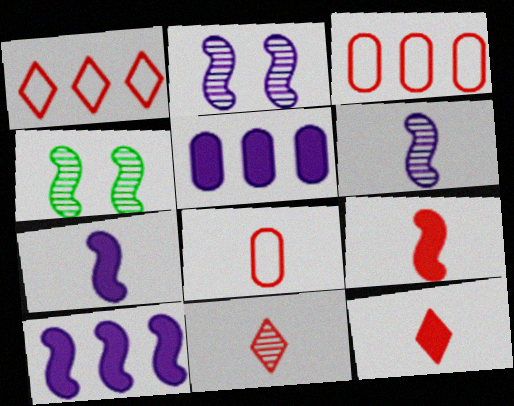[[8, 9, 11]]